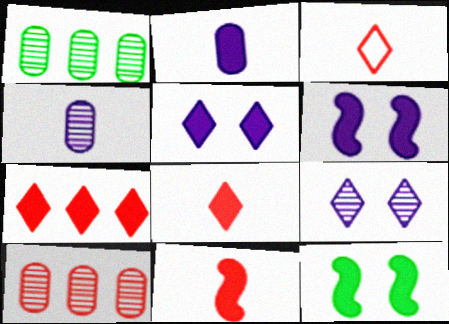[[1, 3, 6], 
[2, 7, 12]]